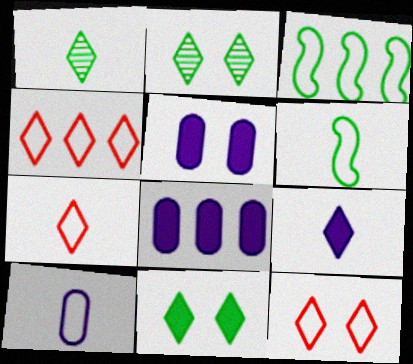[[1, 7, 9], 
[2, 4, 9], 
[3, 10, 12], 
[4, 7, 12], 
[6, 7, 10]]